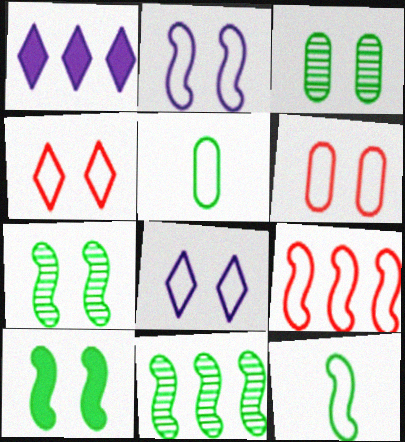[[2, 9, 12], 
[5, 8, 9], 
[10, 11, 12]]